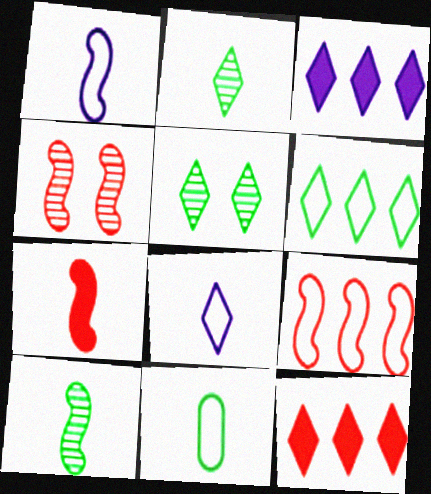[[1, 7, 10], 
[3, 4, 11], 
[4, 7, 9], 
[5, 8, 12]]